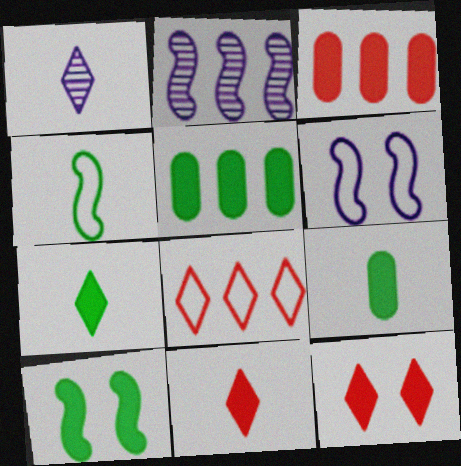[[2, 5, 8], 
[5, 7, 10]]